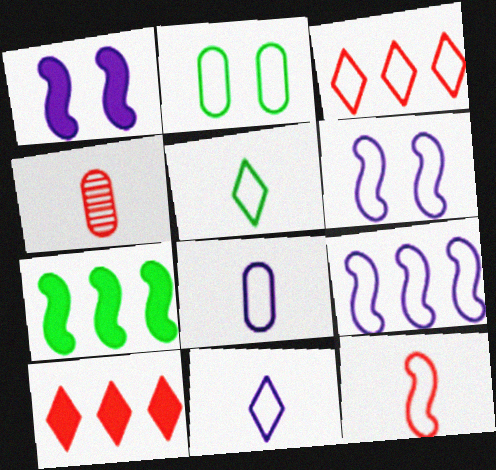[[5, 8, 12]]